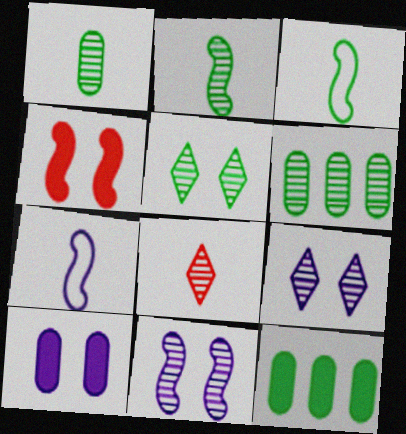[[2, 5, 6], 
[3, 5, 12], 
[6, 8, 11]]